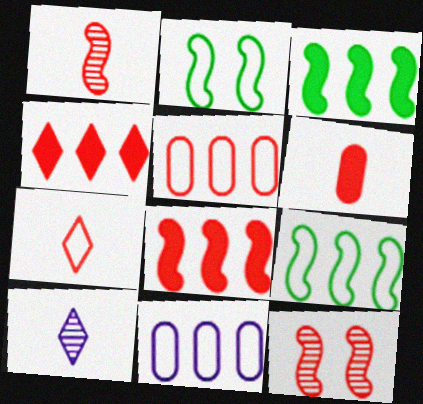[[1, 6, 7], 
[2, 7, 11]]